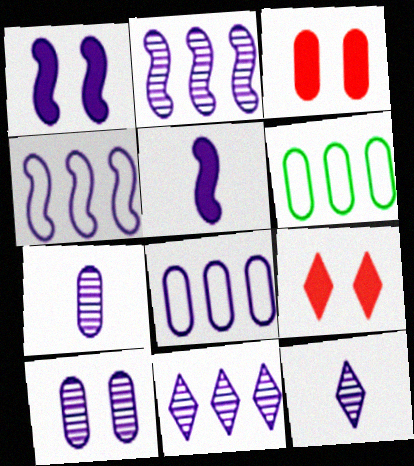[[1, 8, 12], 
[2, 10, 12], 
[3, 6, 7]]